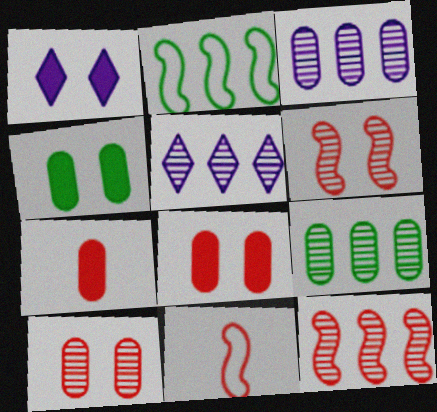[[1, 9, 11], 
[4, 5, 11], 
[5, 9, 12]]